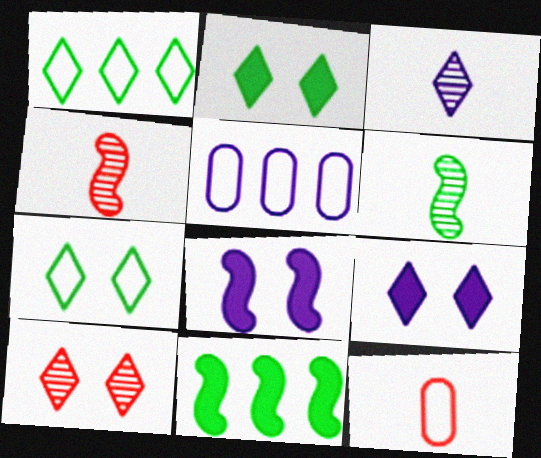[[2, 4, 5], 
[3, 5, 8], 
[7, 9, 10]]